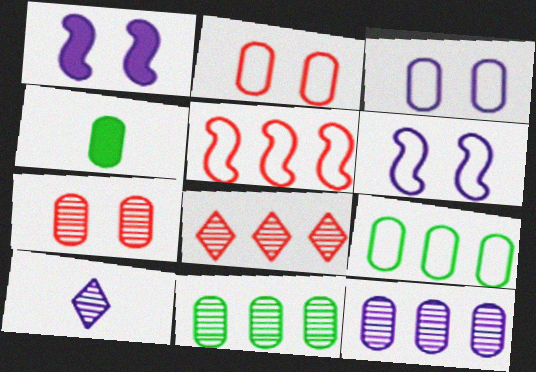[[2, 4, 12], 
[4, 6, 8]]